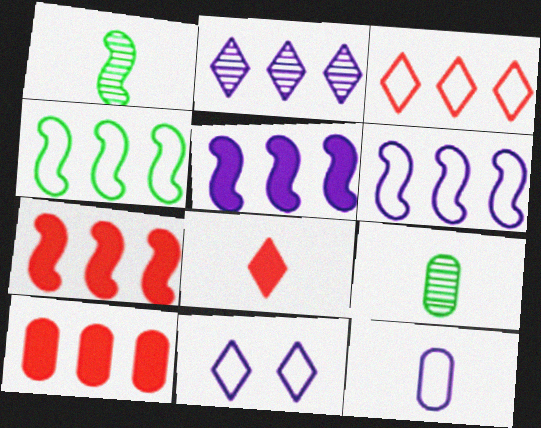[[1, 8, 12], 
[1, 10, 11], 
[2, 4, 10], 
[6, 11, 12], 
[7, 9, 11]]